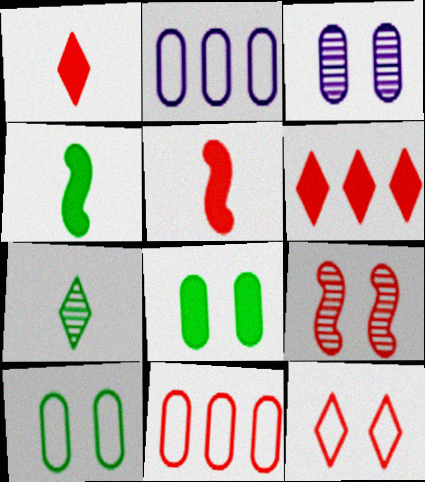[[1, 9, 11]]